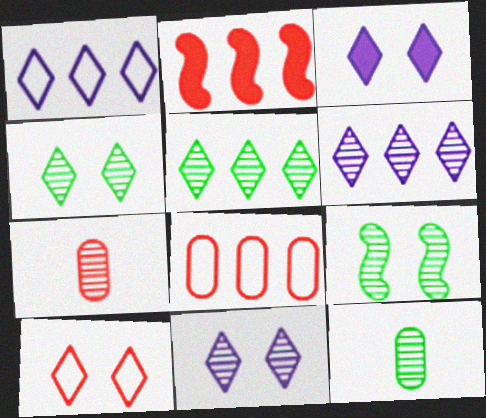[[2, 7, 10], 
[3, 4, 10], 
[5, 9, 12], 
[6, 7, 9]]